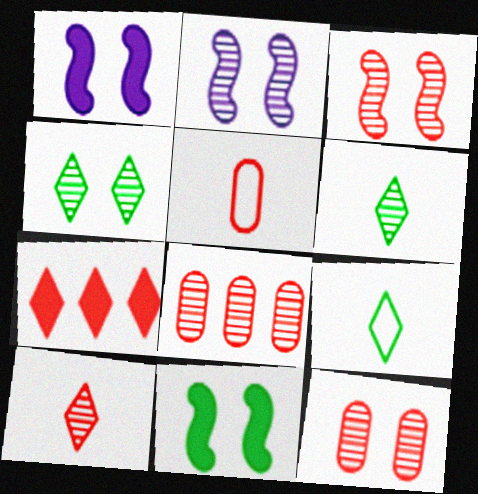[[1, 8, 9], 
[2, 4, 12], 
[2, 6, 8], 
[3, 5, 7], 
[3, 8, 10]]